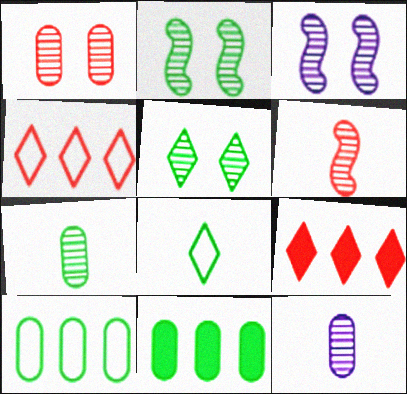[[1, 3, 5], 
[2, 8, 11]]